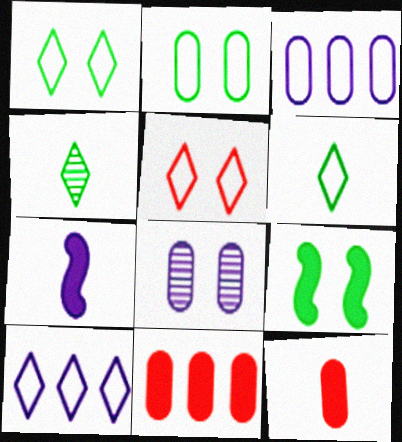[[5, 6, 10], 
[5, 8, 9], 
[7, 8, 10]]